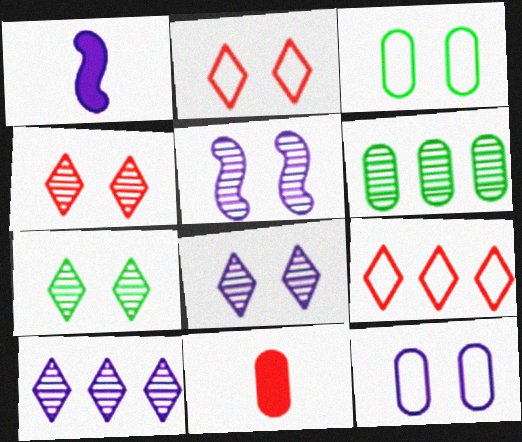[[1, 2, 6], 
[1, 10, 12], 
[4, 7, 8], 
[6, 11, 12]]